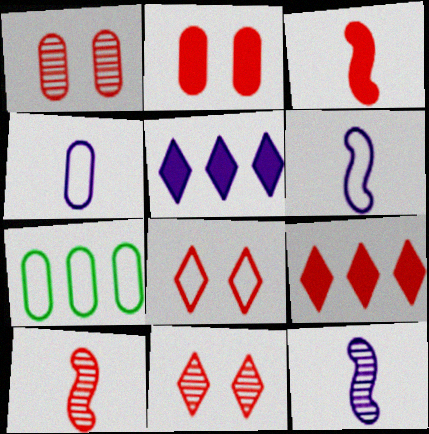[[2, 3, 9], 
[6, 7, 8]]